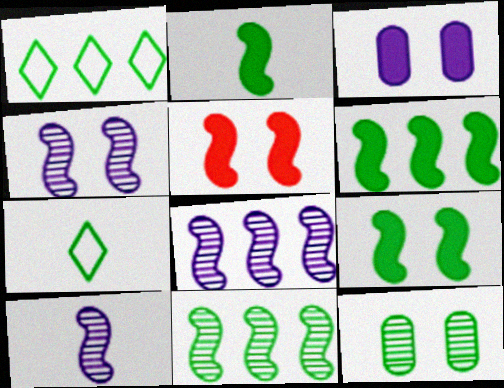[[1, 2, 12], 
[2, 6, 9], 
[4, 8, 10], 
[6, 7, 12]]